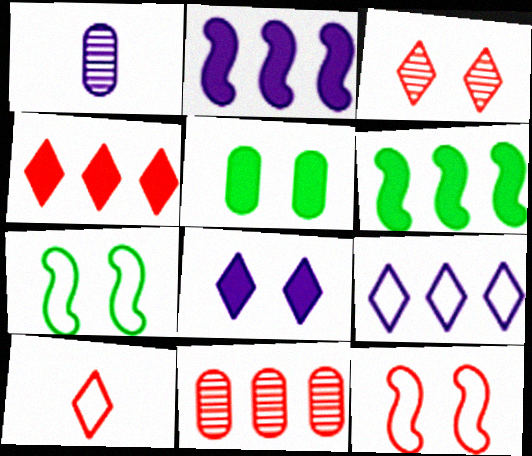[[1, 4, 7], 
[3, 4, 10], 
[6, 9, 11]]